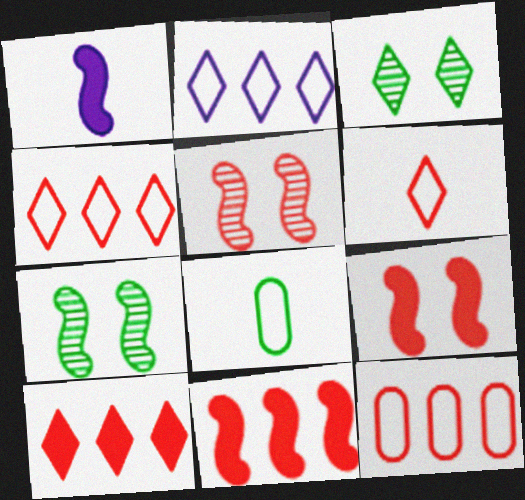[[1, 3, 12]]